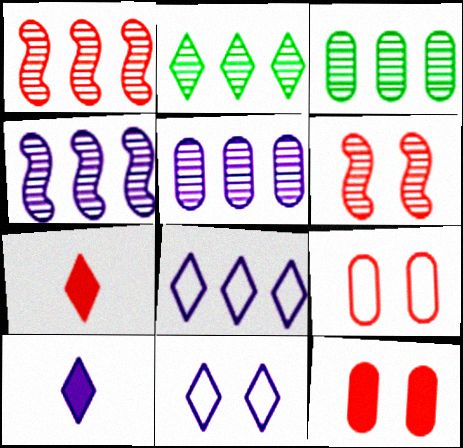[[1, 2, 5], 
[1, 7, 9], 
[2, 7, 11]]